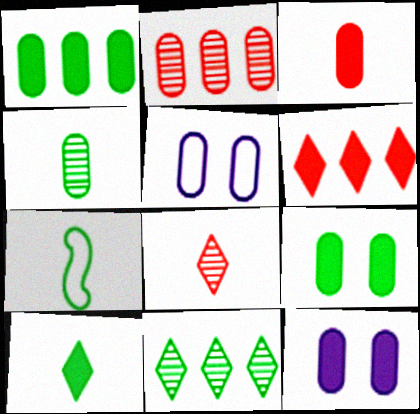[[1, 3, 12], 
[4, 7, 10], 
[7, 9, 11]]